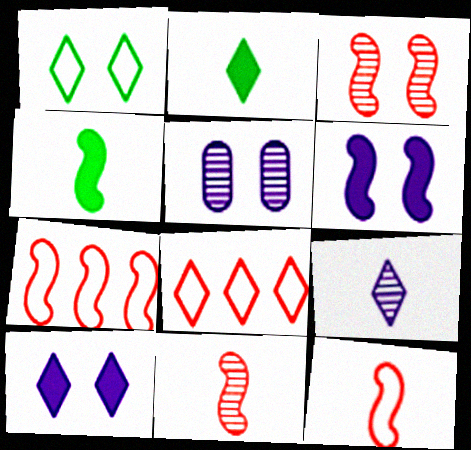[[2, 5, 7], 
[4, 5, 8]]